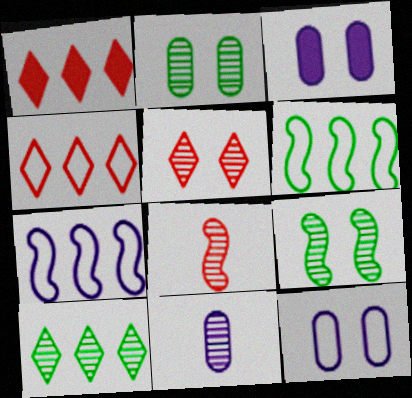[]